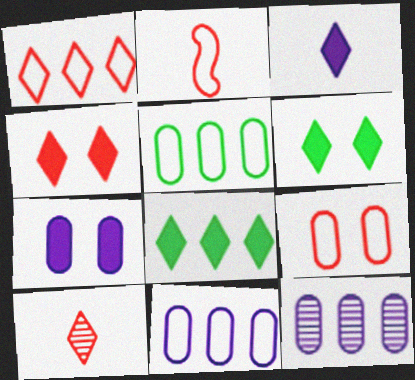[[1, 2, 9], 
[1, 4, 10], 
[2, 6, 12], 
[3, 4, 8]]